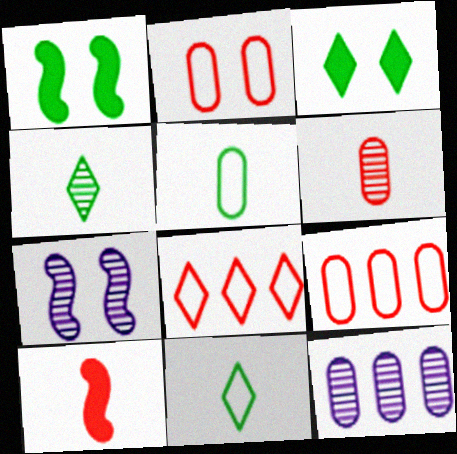[[2, 3, 7]]